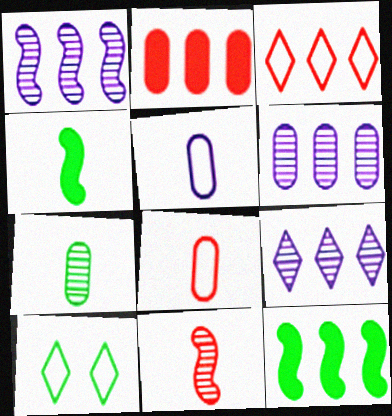[[1, 6, 9], 
[3, 6, 12], 
[7, 10, 12]]